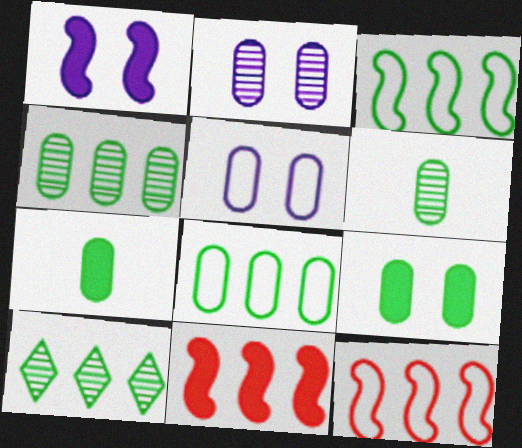[[6, 8, 9]]